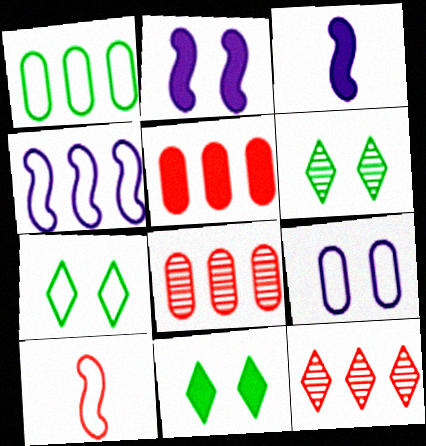[[3, 5, 11], 
[3, 7, 8], 
[6, 7, 11]]